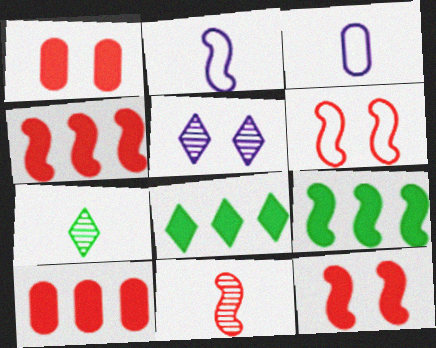[[4, 6, 11]]